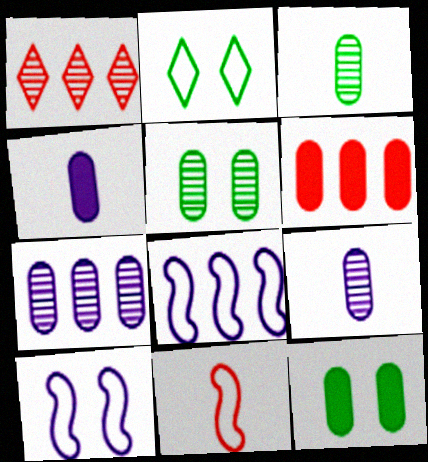[[4, 6, 12]]